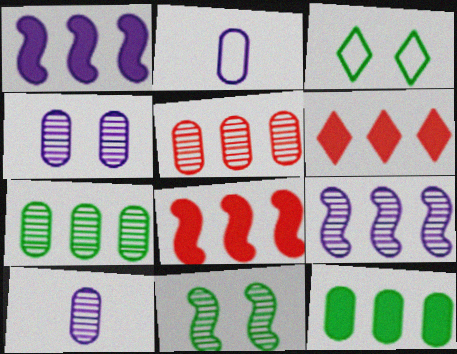[[1, 6, 12], 
[2, 6, 11], 
[3, 8, 10]]